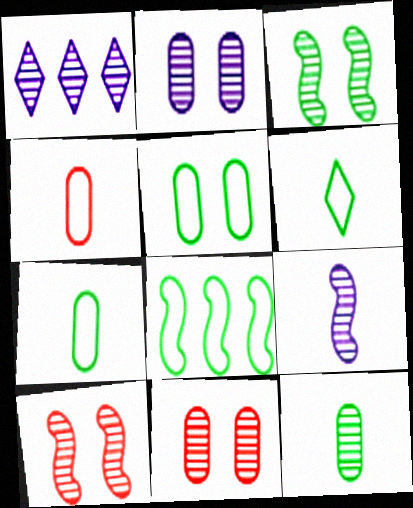[[1, 2, 9], 
[1, 10, 12], 
[5, 6, 8]]